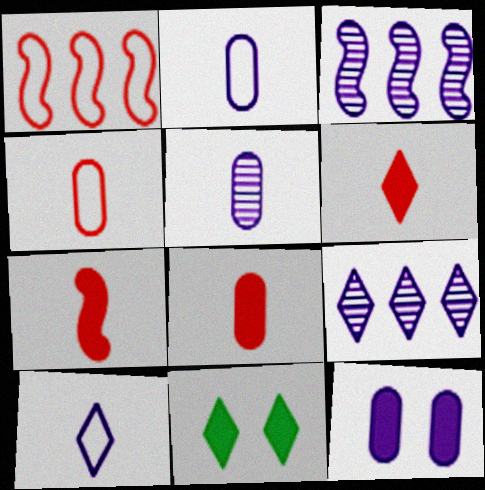[[1, 5, 11], 
[3, 4, 11], 
[3, 10, 12], 
[6, 7, 8]]